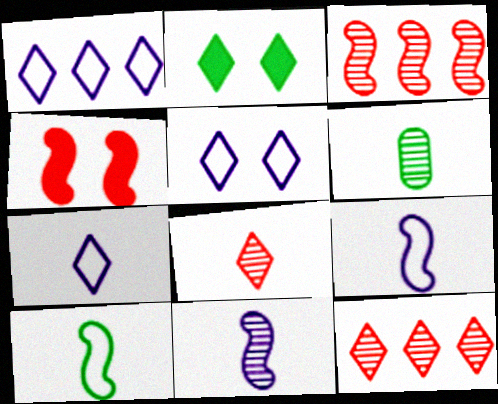[[1, 2, 8], 
[1, 4, 6], 
[1, 5, 7], 
[2, 7, 12], 
[6, 8, 11]]